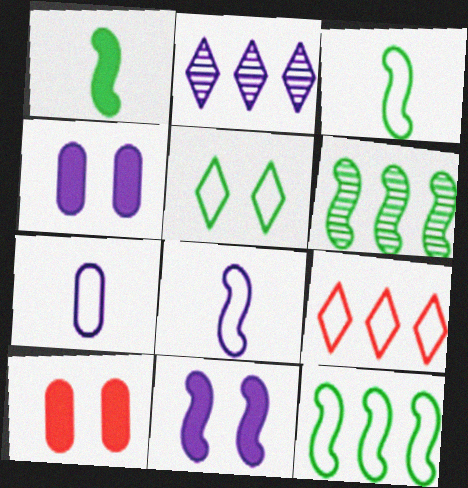[[2, 3, 10], 
[2, 4, 8], 
[2, 7, 11]]